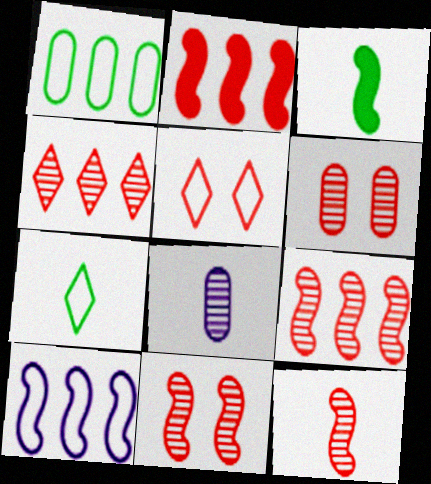[[3, 10, 11], 
[4, 6, 12], 
[9, 11, 12]]